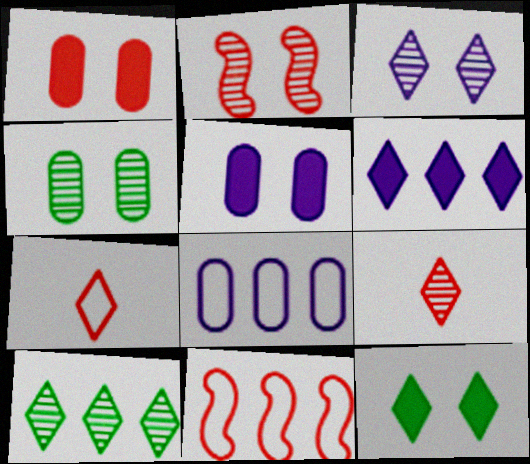[[1, 9, 11], 
[2, 3, 4], 
[3, 9, 10]]